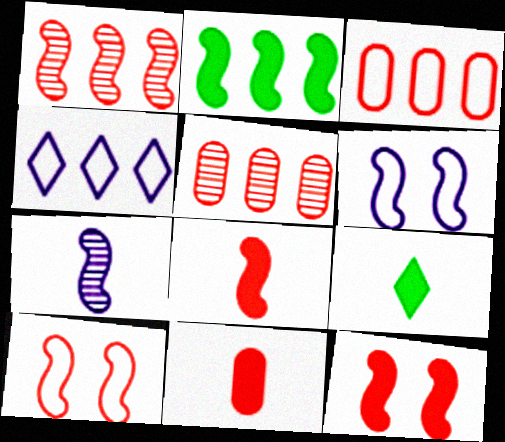[[1, 8, 10], 
[2, 4, 5], 
[2, 7, 10], 
[5, 6, 9]]